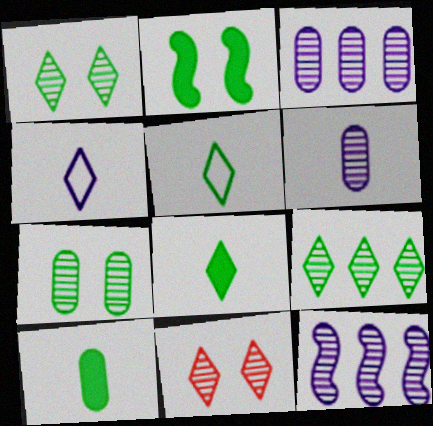[]